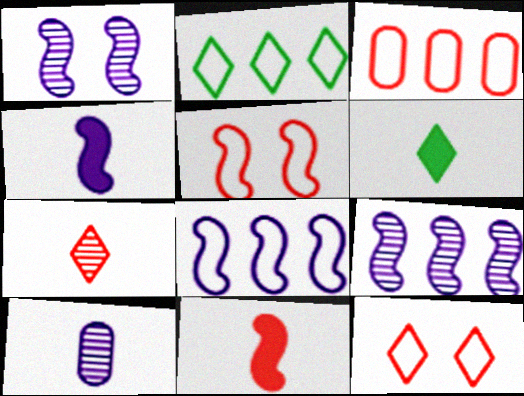[[1, 3, 6], 
[1, 4, 8], 
[2, 3, 8]]